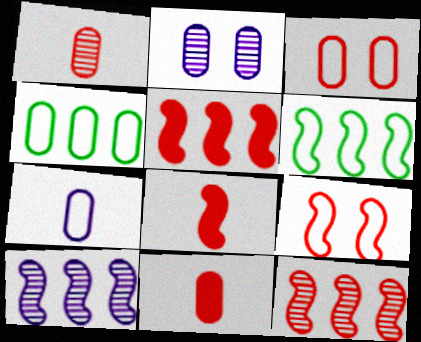[[2, 4, 11], 
[3, 4, 7], 
[5, 6, 10], 
[8, 9, 12]]